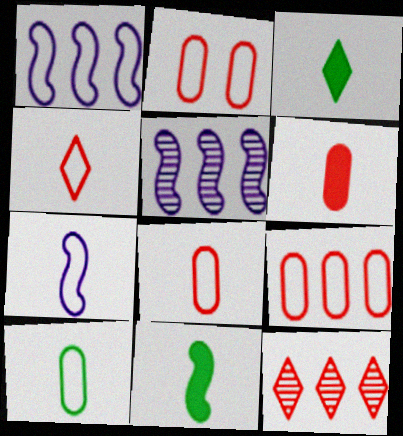[[2, 3, 5], 
[2, 8, 9], 
[4, 7, 10]]